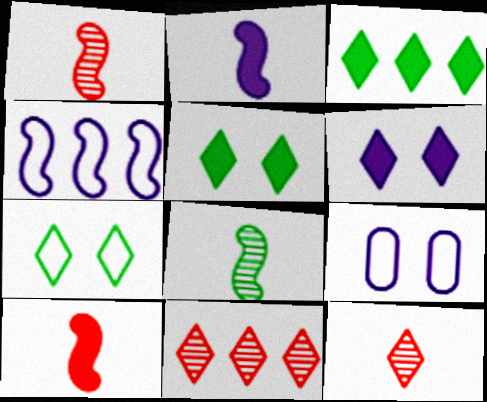[[1, 3, 9]]